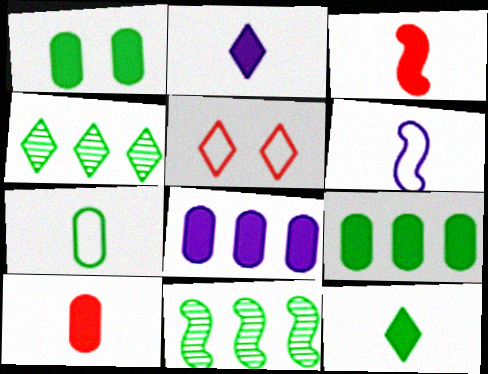[[1, 8, 10], 
[2, 4, 5]]